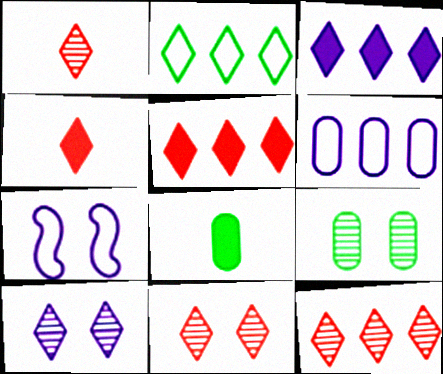[[1, 11, 12], 
[2, 3, 12], 
[2, 4, 10], 
[7, 8, 12]]